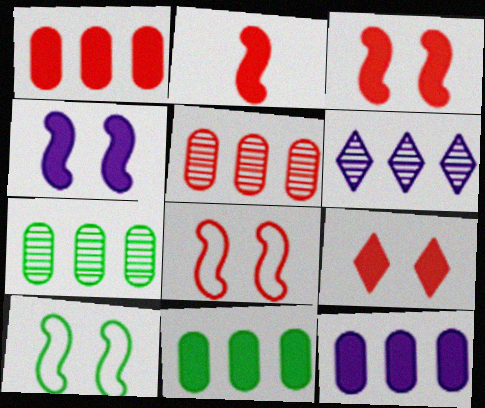[[1, 2, 9], 
[1, 11, 12]]